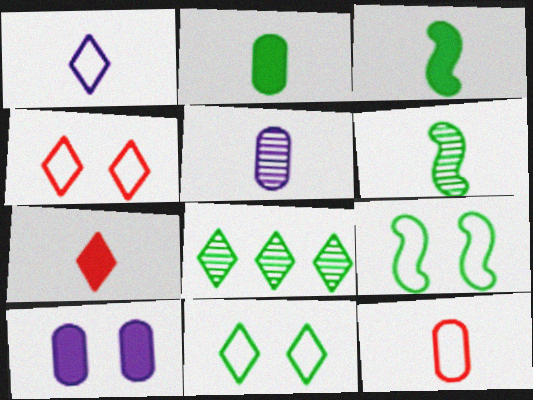[[2, 5, 12], 
[2, 8, 9]]